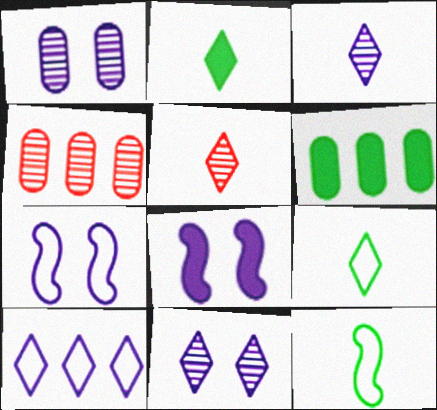[[2, 4, 7], 
[4, 8, 9], 
[5, 6, 7]]